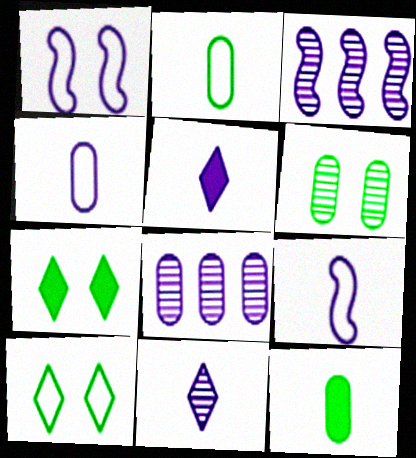[[1, 5, 8]]